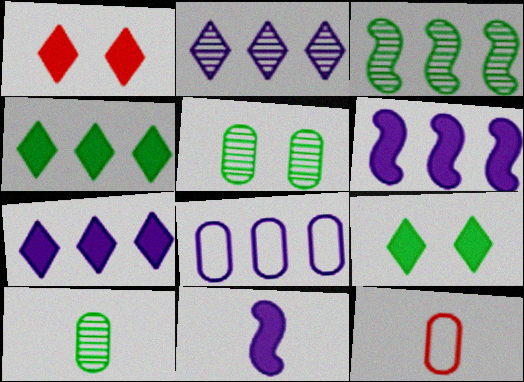[[2, 6, 8]]